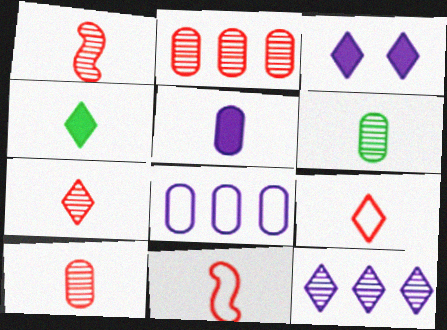[[1, 7, 10]]